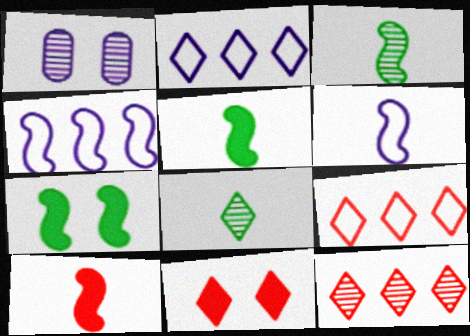[[1, 3, 12], 
[1, 5, 9], 
[2, 8, 11], 
[3, 6, 10]]